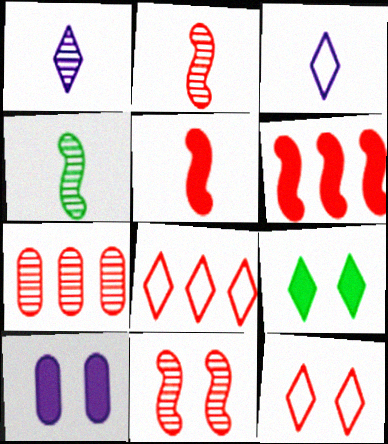[[1, 8, 9], 
[4, 8, 10], 
[5, 7, 12], 
[6, 7, 8]]